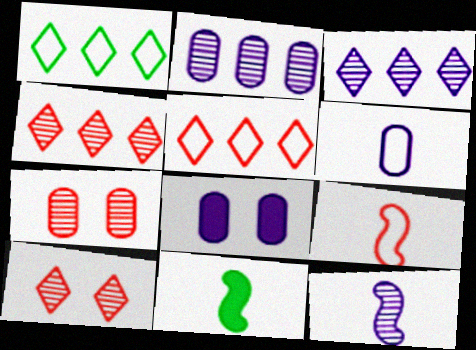[[2, 6, 8], 
[9, 11, 12]]